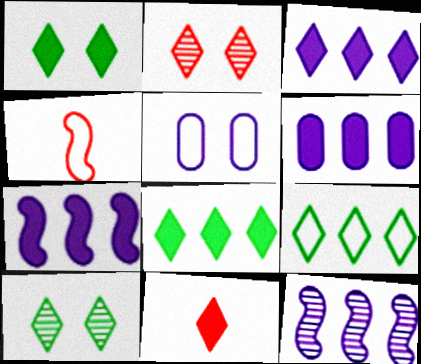[[1, 3, 11], 
[3, 6, 7], 
[4, 5, 9], 
[4, 6, 10]]